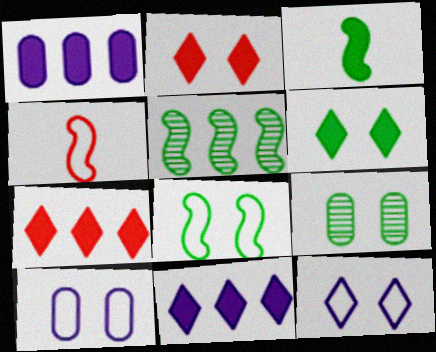[[1, 2, 3], 
[3, 5, 8], 
[4, 9, 11], 
[6, 8, 9]]